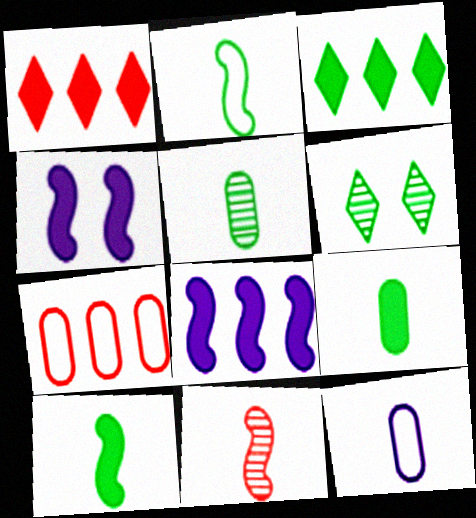[[1, 4, 9]]